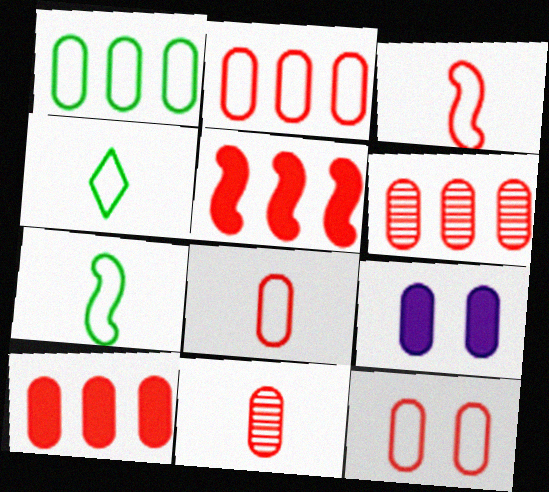[[1, 9, 11], 
[2, 6, 10], 
[2, 8, 12], 
[10, 11, 12]]